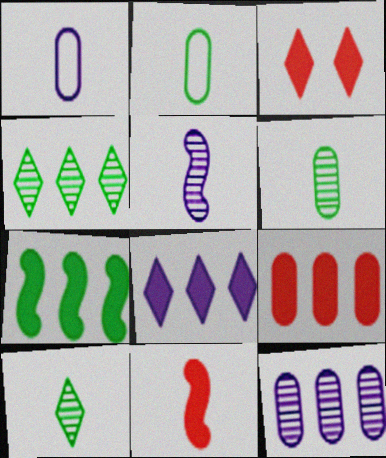[[1, 10, 11], 
[3, 9, 11], 
[7, 8, 9]]